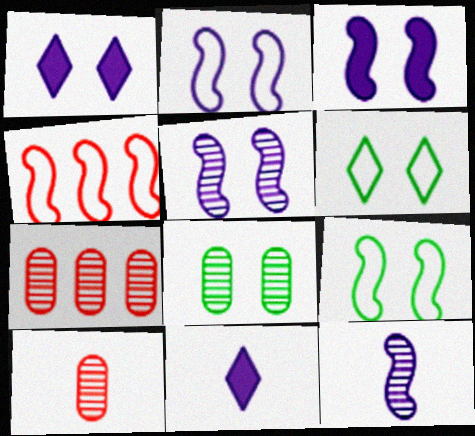[[2, 3, 5], 
[4, 8, 11], 
[7, 9, 11]]